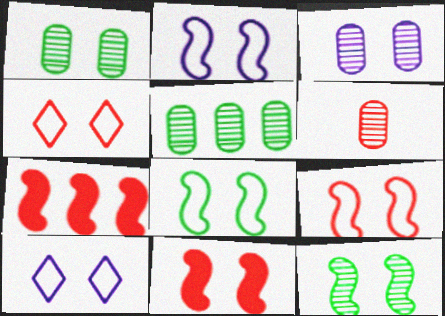[[1, 10, 11], 
[2, 8, 9], 
[2, 11, 12], 
[3, 5, 6], 
[4, 6, 7]]